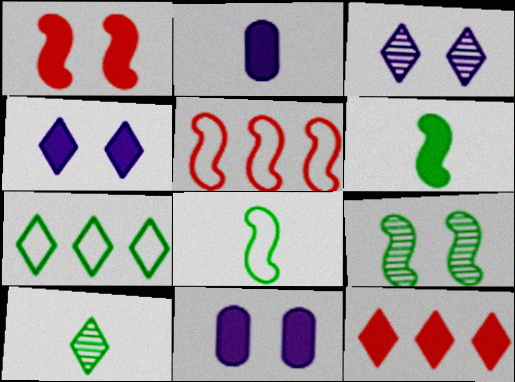[[5, 10, 11], 
[6, 11, 12]]